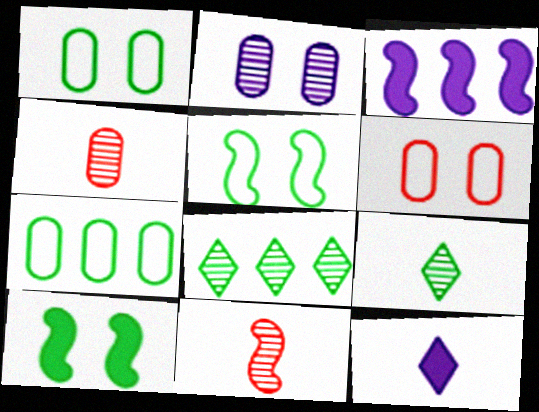[[2, 8, 11], 
[3, 5, 11], 
[3, 6, 9], 
[7, 9, 10]]